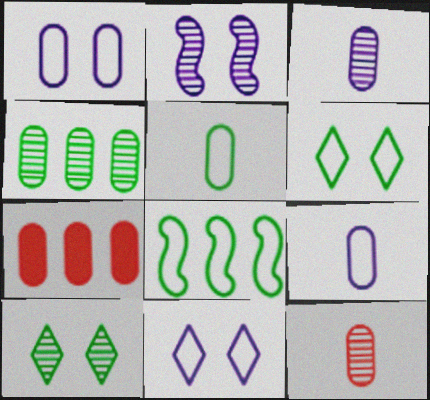[[5, 6, 8]]